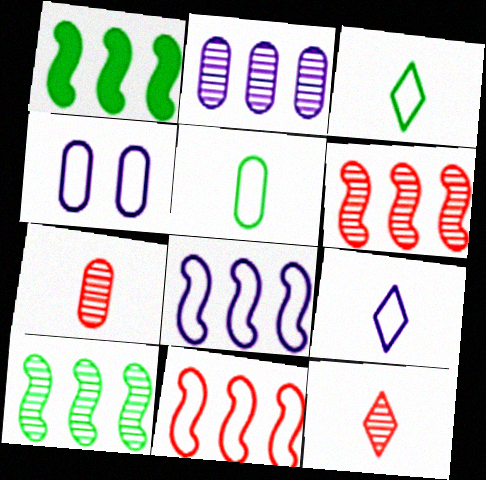[[1, 4, 12], 
[1, 6, 8], 
[3, 4, 11], 
[4, 8, 9]]